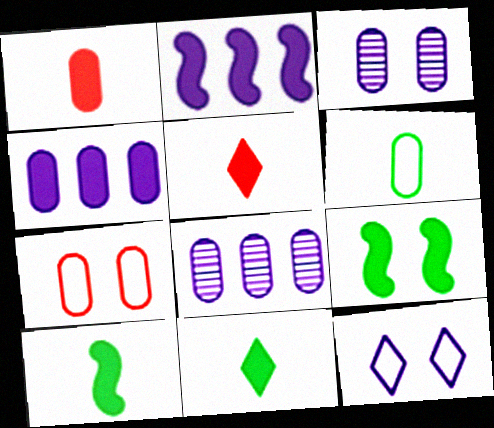[[4, 5, 9]]